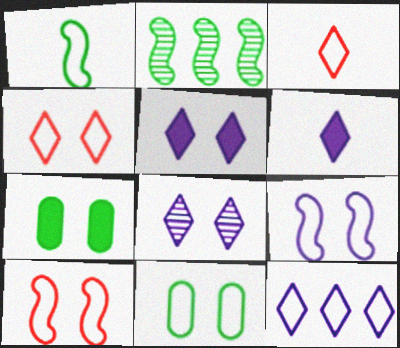[[4, 9, 11], 
[6, 8, 12], 
[7, 8, 10]]